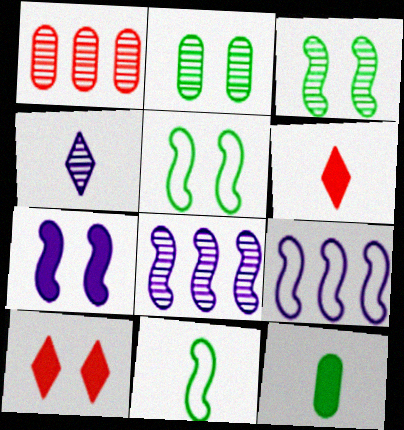[[1, 3, 4], 
[2, 6, 9]]